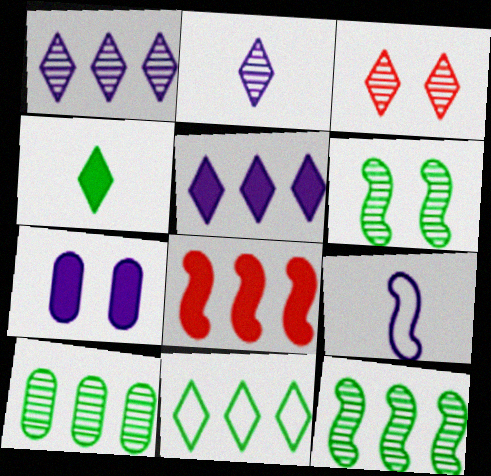[[1, 7, 9], 
[4, 7, 8], 
[6, 8, 9]]